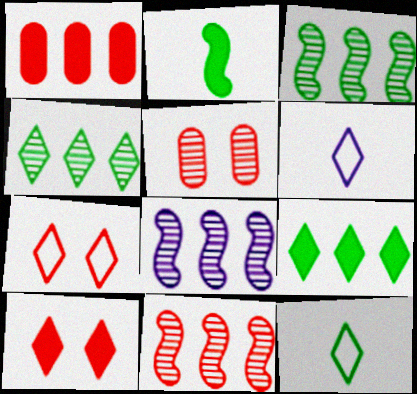[[3, 8, 11], 
[4, 6, 10]]